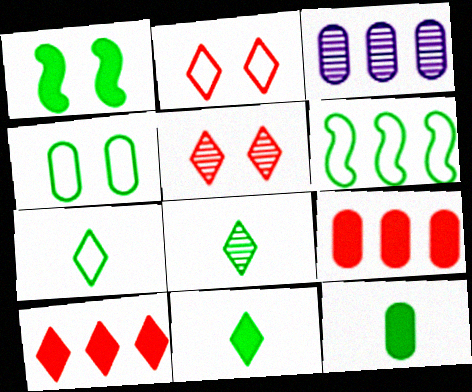[[3, 6, 10], 
[4, 6, 7], 
[7, 8, 11]]